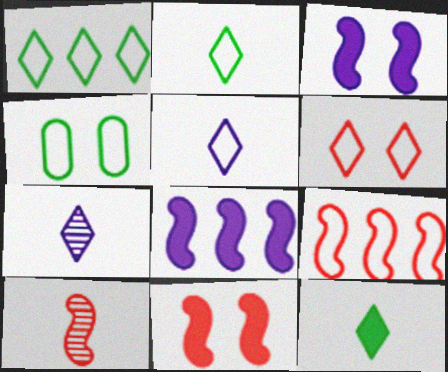[[1, 5, 6], 
[4, 5, 9], 
[9, 10, 11]]